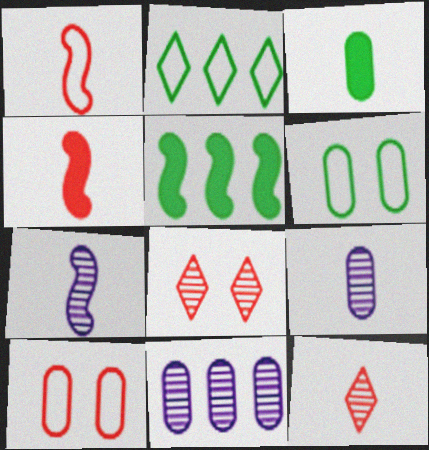[[3, 10, 11]]